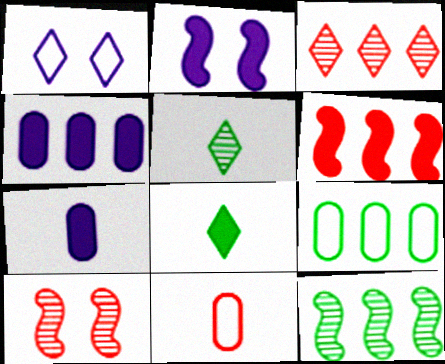[[1, 3, 8]]